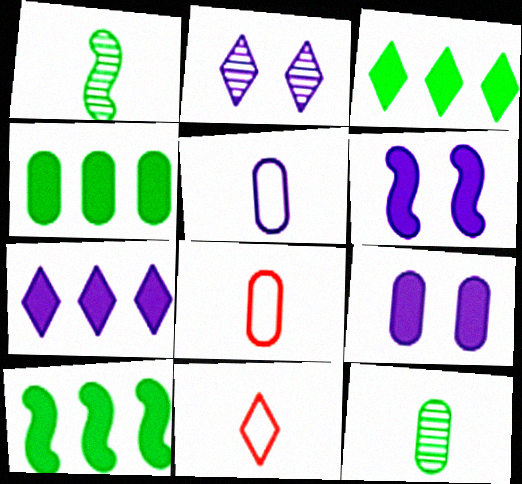[[2, 3, 11], 
[2, 8, 10], 
[3, 4, 10]]